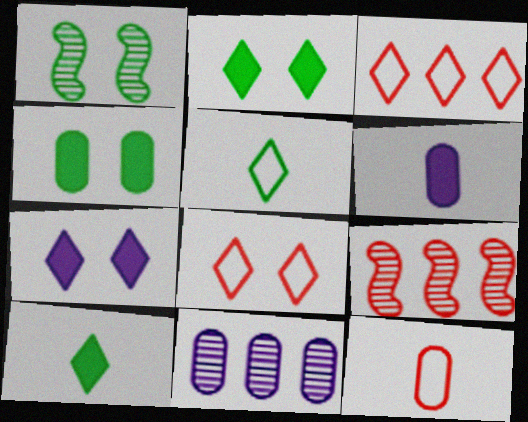[[1, 3, 6], 
[4, 11, 12]]